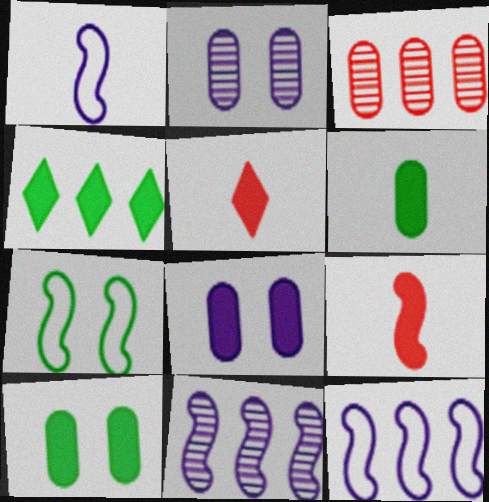[[3, 4, 12], 
[4, 8, 9], 
[7, 9, 11]]